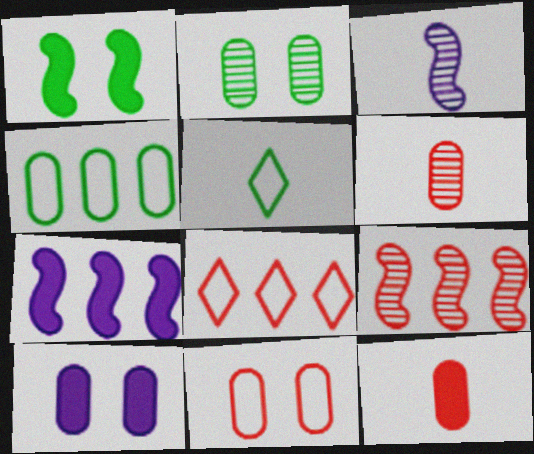[[2, 10, 11], 
[3, 5, 12], 
[4, 6, 10], 
[5, 9, 10]]